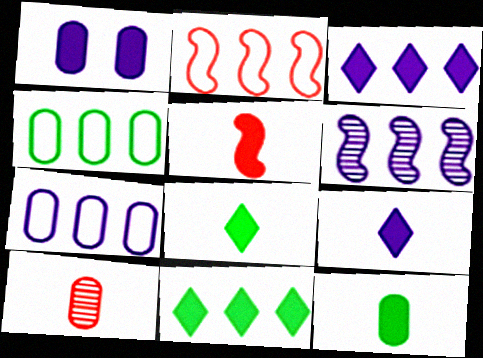[[1, 4, 10], 
[1, 5, 11], 
[3, 6, 7], 
[5, 9, 12]]